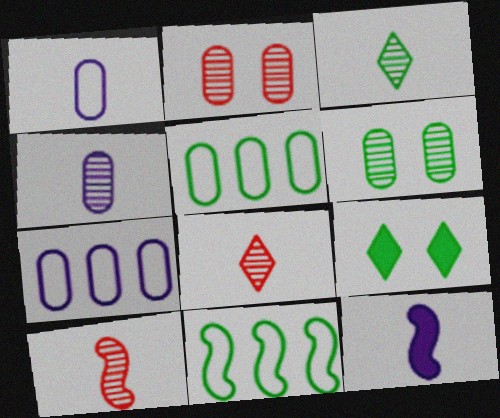[[3, 4, 10], 
[7, 9, 10]]